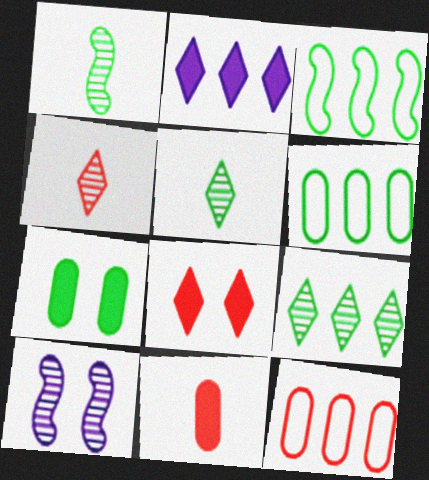[[3, 5, 7]]